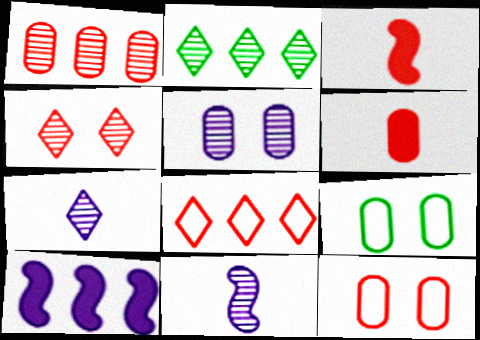[[1, 6, 12], 
[2, 4, 7]]